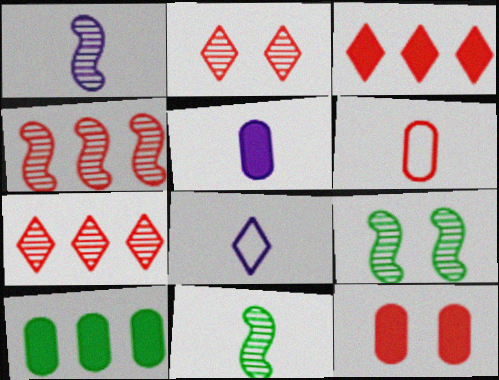[[1, 4, 9], 
[1, 5, 8], 
[5, 10, 12]]